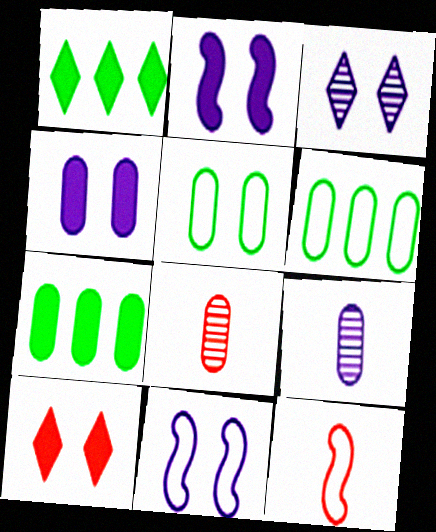[[1, 8, 11], 
[3, 4, 11], 
[3, 7, 12], 
[4, 6, 8]]